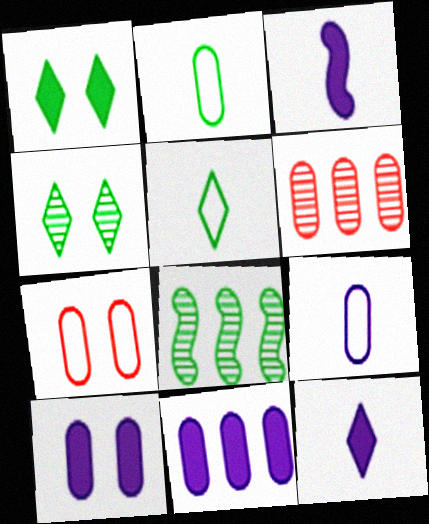[[1, 2, 8], 
[2, 6, 10], 
[7, 8, 12]]